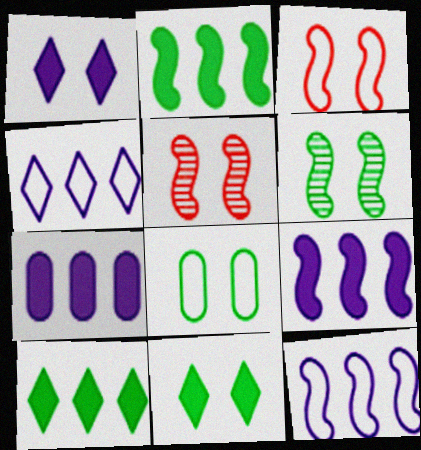[[1, 5, 8], 
[6, 8, 11]]